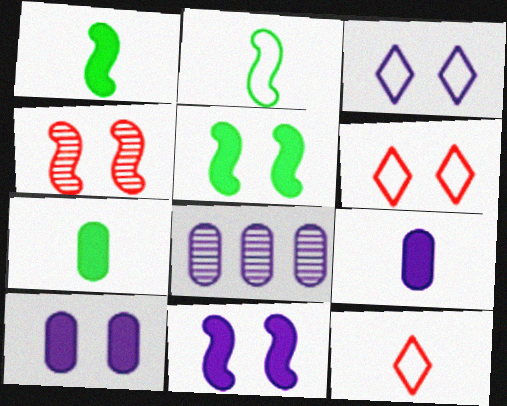[[1, 6, 8], 
[5, 8, 12]]